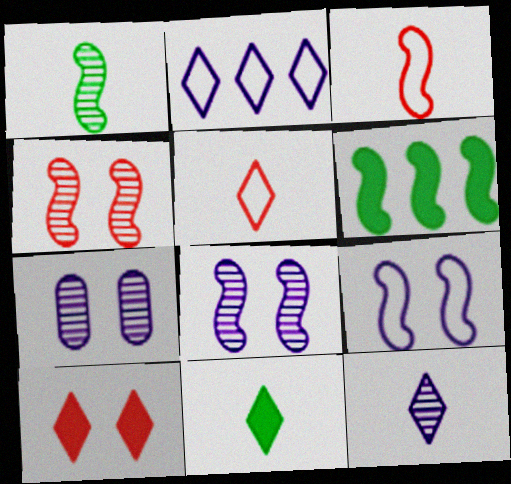[[3, 6, 8], 
[5, 6, 7], 
[5, 11, 12]]